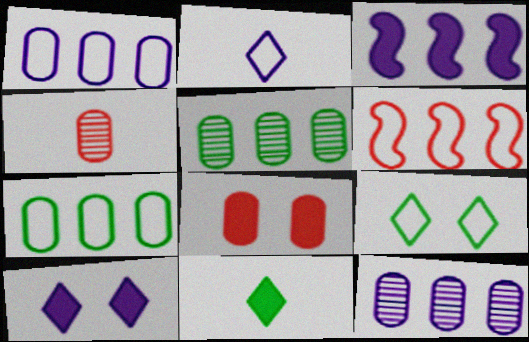[[3, 4, 9], 
[3, 8, 11]]